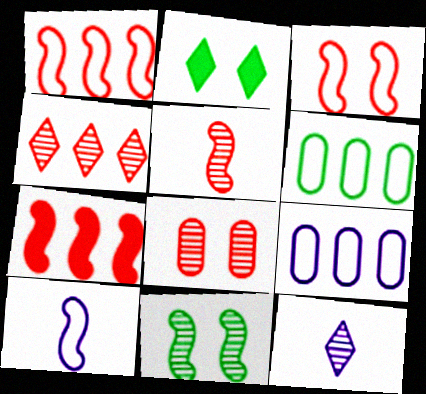[[2, 5, 9], 
[3, 5, 7], 
[4, 5, 8], 
[7, 10, 11]]